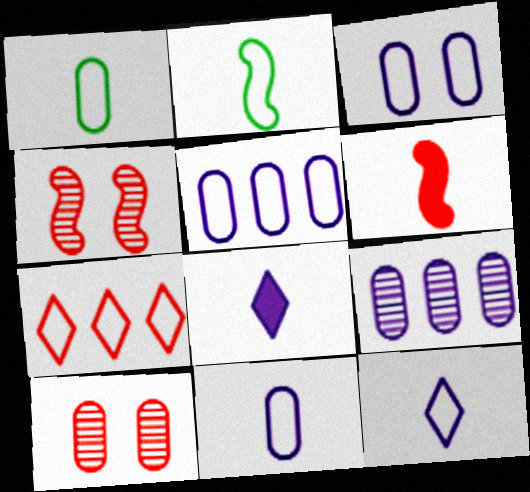[[2, 3, 7], 
[3, 5, 11], 
[6, 7, 10]]